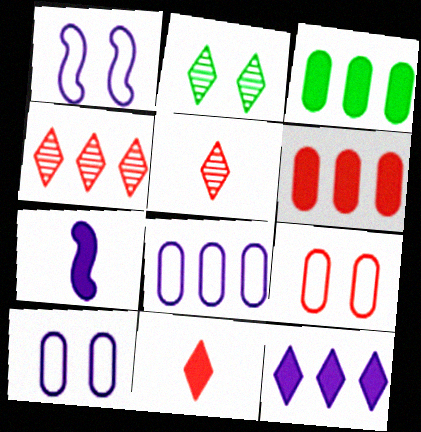[[1, 3, 5]]